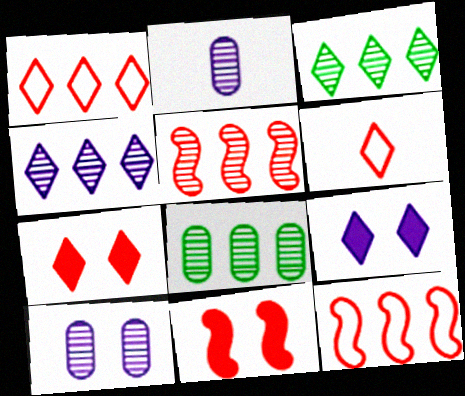[[3, 6, 9], 
[4, 5, 8]]